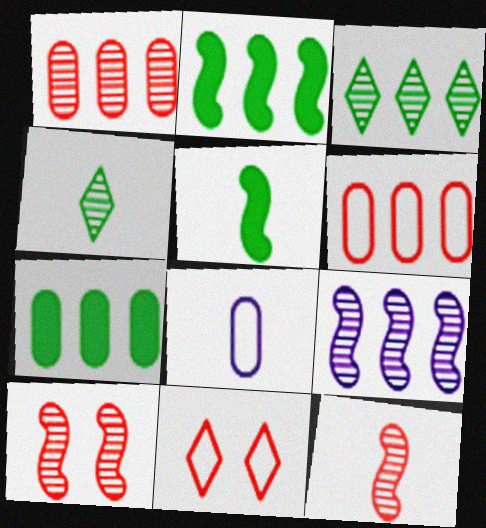[[1, 3, 9]]